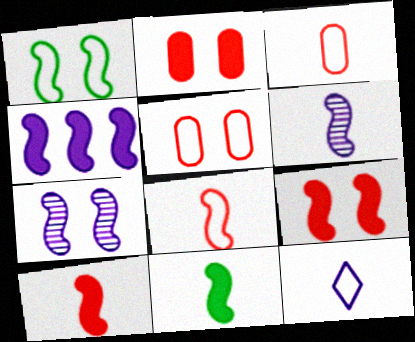[[1, 7, 9], 
[4, 9, 11], 
[6, 8, 11]]